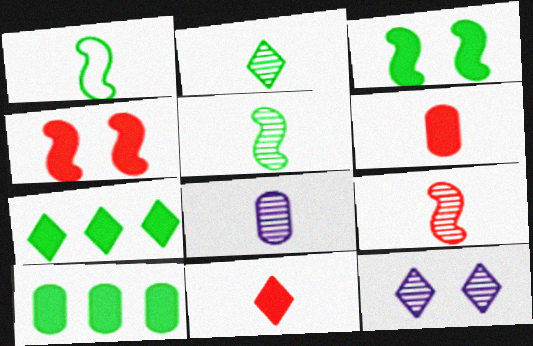[[1, 8, 11], 
[2, 8, 9]]